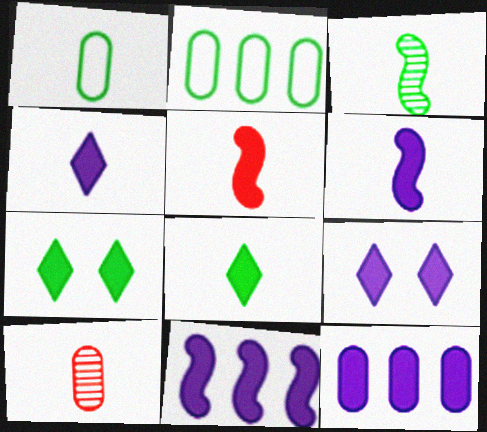[[1, 3, 8], 
[2, 3, 7], 
[5, 7, 12], 
[6, 9, 12]]